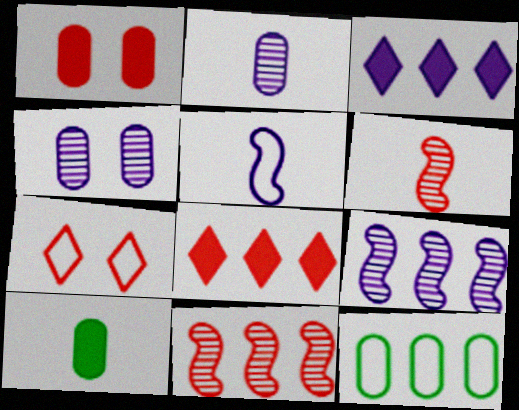[[1, 2, 12], 
[3, 4, 5], 
[3, 11, 12], 
[5, 7, 12], 
[7, 9, 10], 
[8, 9, 12]]